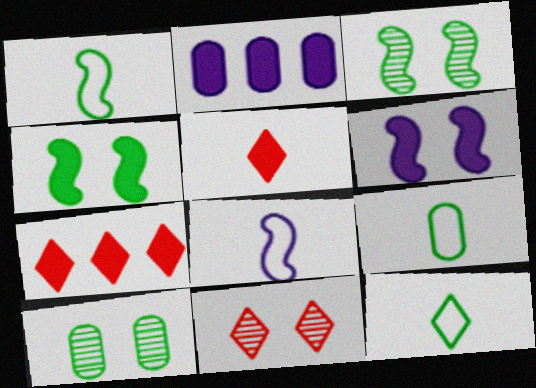[[1, 2, 11], 
[1, 9, 12], 
[2, 4, 5], 
[7, 8, 10]]